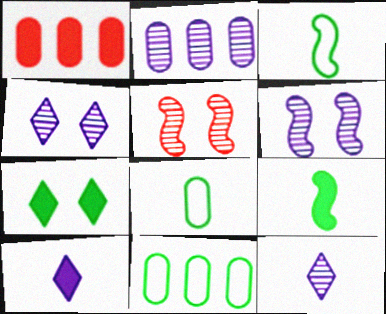[[1, 2, 11], 
[1, 3, 4], 
[2, 6, 12], 
[5, 10, 11]]